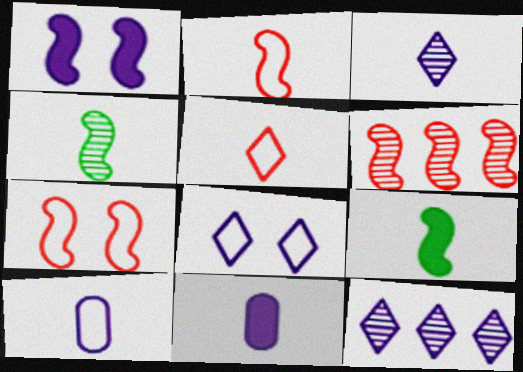[[1, 10, 12], 
[4, 5, 11]]